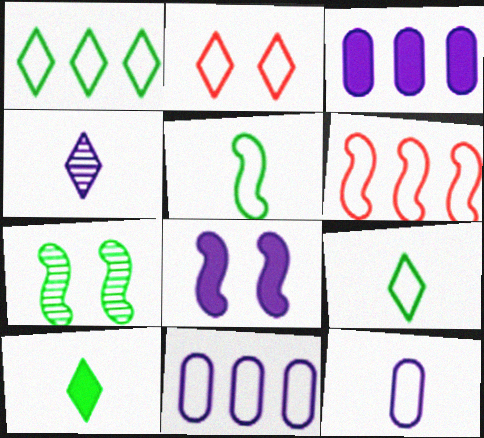[[1, 6, 11], 
[2, 5, 11], 
[4, 8, 11]]